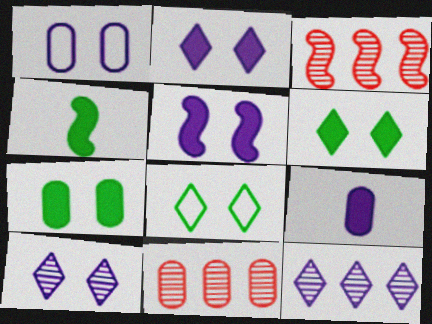[[1, 5, 10], 
[3, 8, 9]]